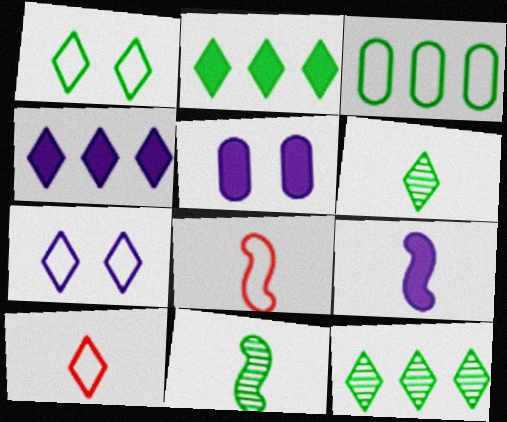[[1, 2, 6], 
[3, 7, 8], 
[4, 5, 9], 
[5, 8, 12], 
[8, 9, 11]]